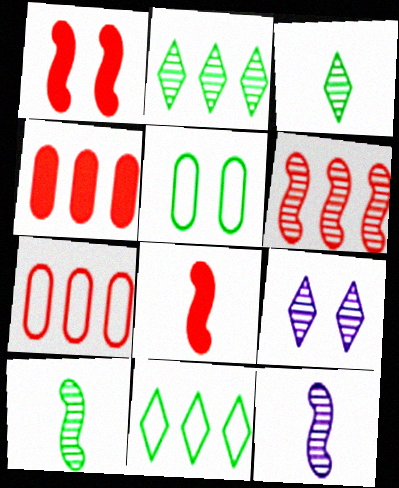[[1, 5, 9]]